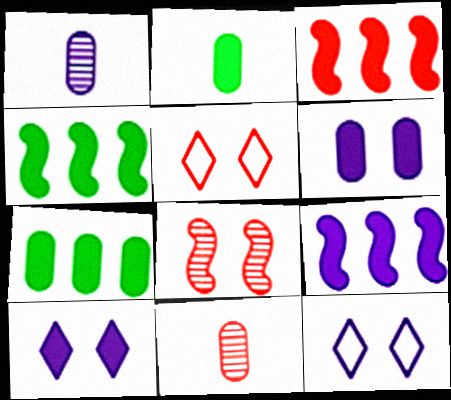[[1, 4, 5], 
[1, 9, 12], 
[2, 3, 10], 
[3, 4, 9], 
[3, 5, 11], 
[4, 11, 12]]